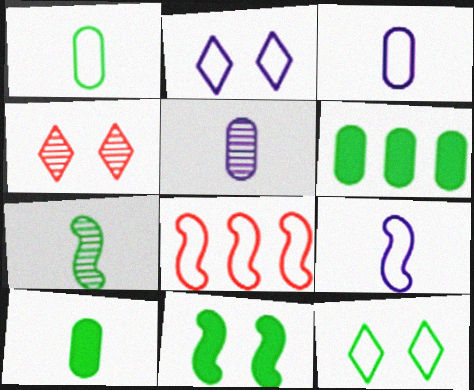[[1, 2, 8], 
[3, 8, 12], 
[4, 6, 9], 
[6, 7, 12]]